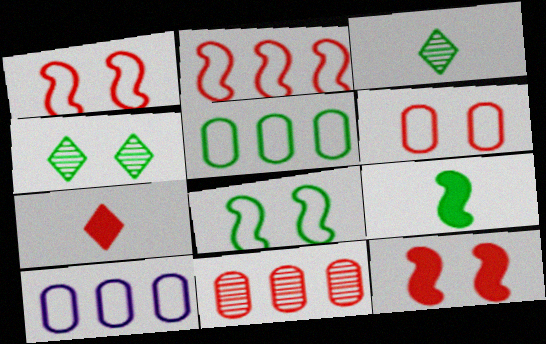[[1, 7, 11], 
[3, 10, 12], 
[4, 5, 9]]